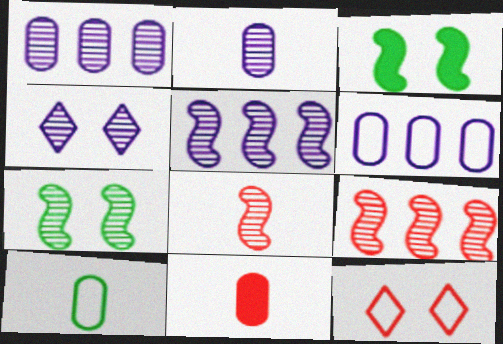[[2, 4, 5], 
[2, 10, 11], 
[5, 7, 8], 
[9, 11, 12]]